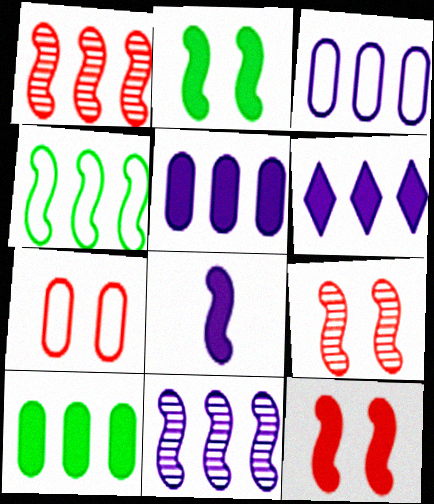[[3, 6, 11], 
[4, 8, 9]]